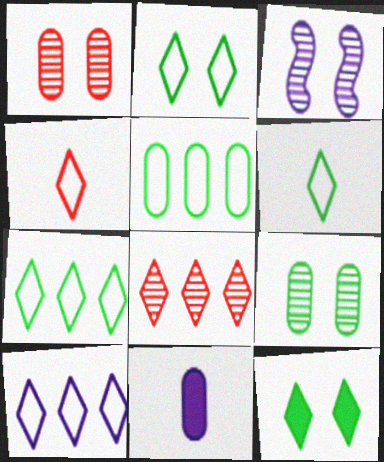[[1, 5, 11], 
[2, 4, 10], 
[2, 6, 7], 
[3, 10, 11]]